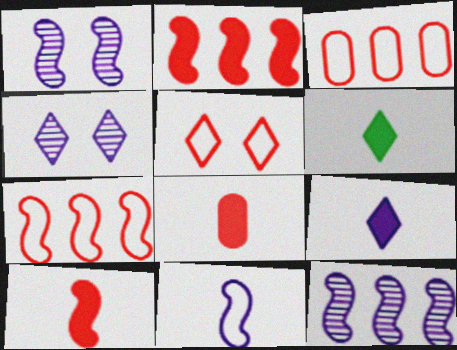[[1, 3, 6]]